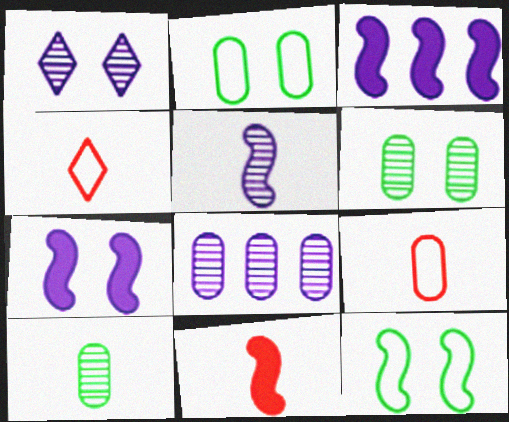[[1, 5, 8], 
[3, 4, 6]]